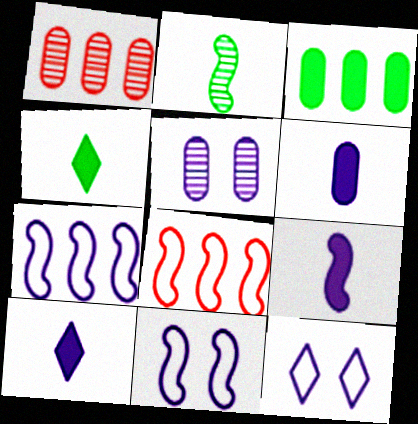[[1, 4, 11], 
[4, 5, 8], 
[5, 7, 10], 
[6, 9, 10]]